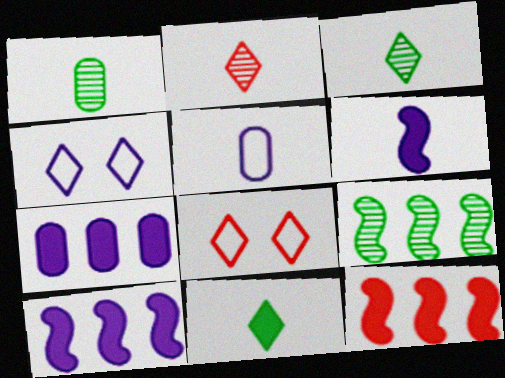[[1, 4, 12], 
[1, 8, 10]]